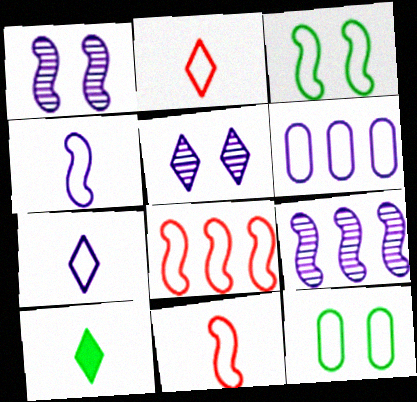[[2, 3, 6], 
[3, 4, 8], 
[7, 8, 12]]